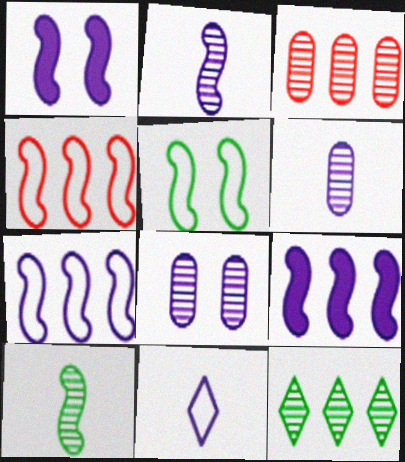[[1, 2, 7], 
[1, 4, 10], 
[8, 9, 11]]